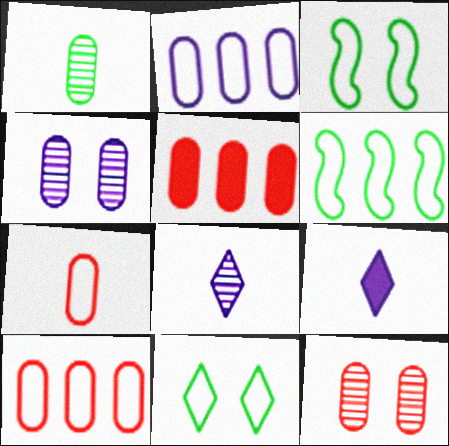[[3, 5, 8], 
[5, 7, 12], 
[6, 9, 12]]